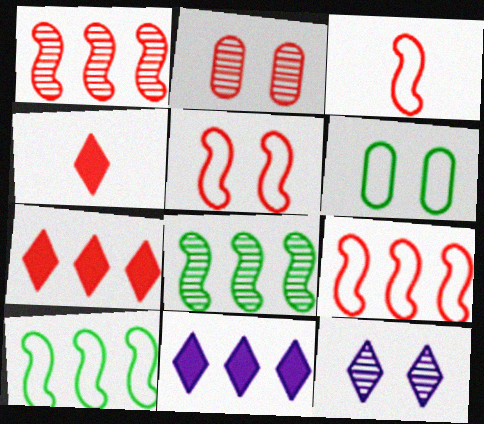[[2, 3, 7], 
[2, 4, 9], 
[3, 5, 9]]